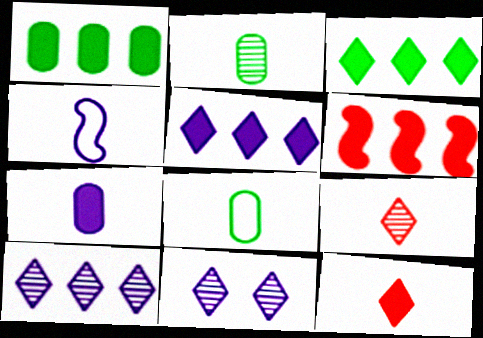[[1, 5, 6], 
[2, 4, 12], 
[6, 8, 11]]